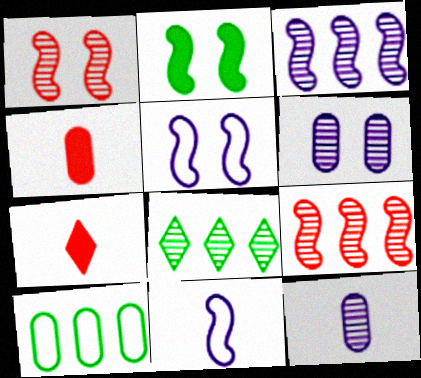[[1, 2, 5], 
[1, 8, 12], 
[2, 9, 11], 
[4, 5, 8], 
[4, 6, 10]]